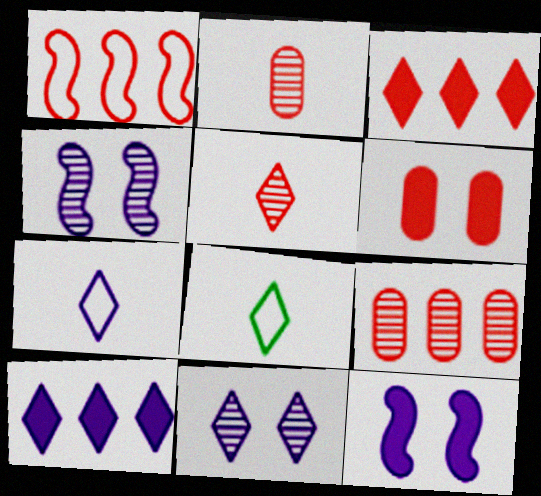[[1, 3, 9], 
[1, 5, 6], 
[3, 8, 11], 
[7, 10, 11], 
[8, 9, 12]]